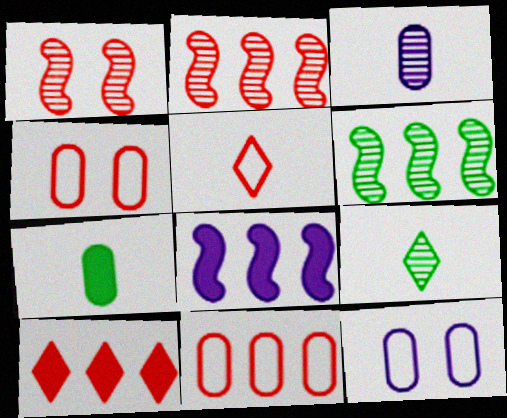[[2, 10, 11], 
[4, 8, 9]]